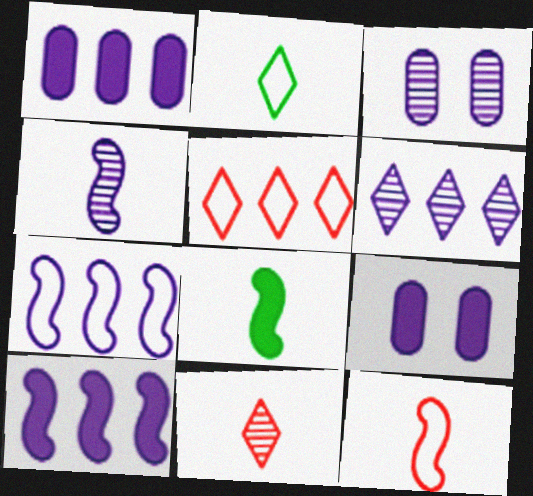[[1, 6, 7], 
[3, 4, 6], 
[3, 5, 8], 
[4, 8, 12]]